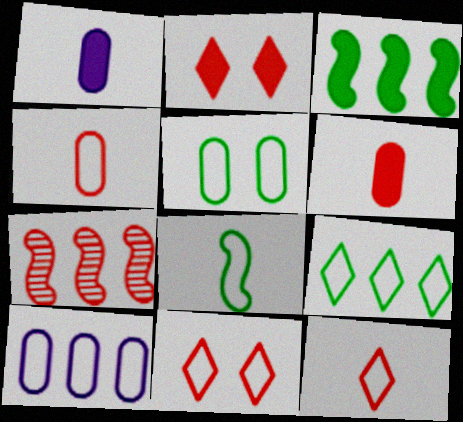[[1, 2, 3], 
[2, 4, 7], 
[4, 5, 10], 
[5, 8, 9], 
[6, 7, 11], 
[8, 10, 11]]